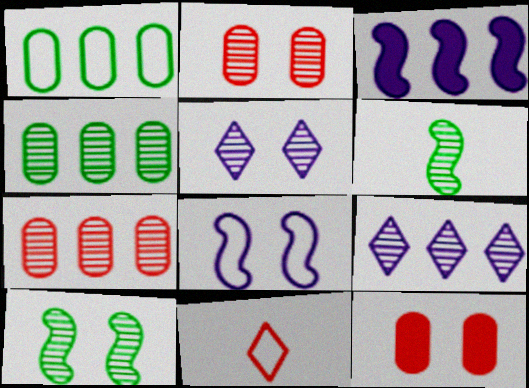[[1, 8, 11], 
[2, 5, 10], 
[2, 6, 9], 
[5, 6, 7]]